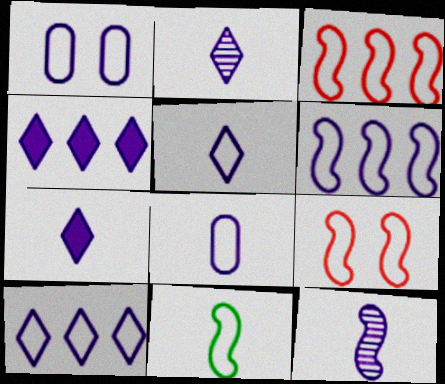[[1, 4, 12], 
[1, 5, 6], 
[2, 5, 7], 
[6, 9, 11], 
[7, 8, 12]]